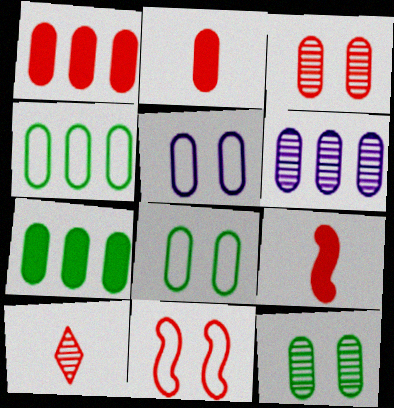[[1, 4, 6], 
[1, 10, 11], 
[2, 6, 8]]